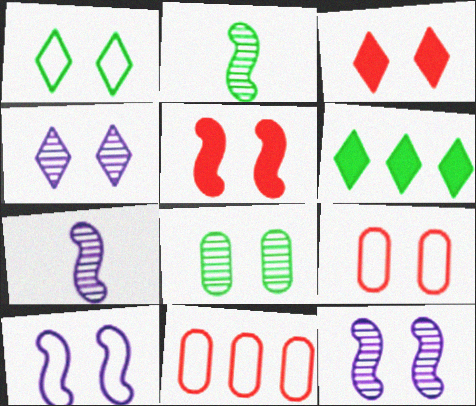[[1, 3, 4], 
[1, 9, 10], 
[3, 8, 10], 
[6, 7, 9]]